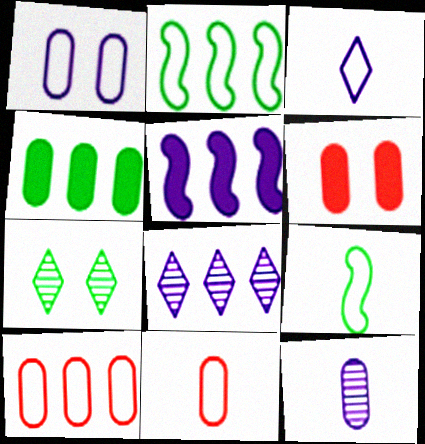[[3, 9, 11], 
[4, 7, 9], 
[5, 7, 11], 
[6, 8, 9]]